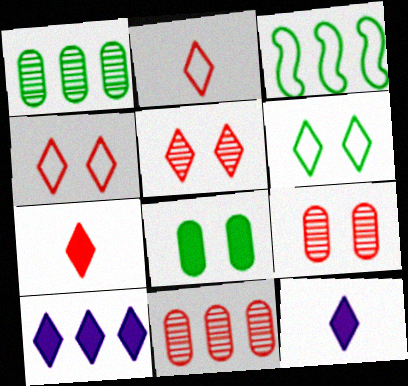[[3, 9, 12], 
[3, 10, 11]]